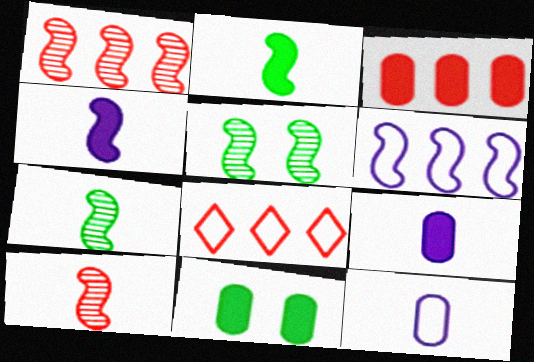[[1, 3, 8], 
[3, 9, 11], 
[5, 8, 9]]